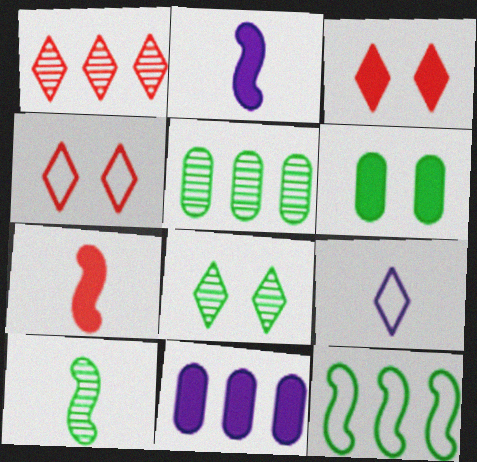[[1, 11, 12], 
[2, 4, 5], 
[4, 10, 11], 
[5, 8, 10]]